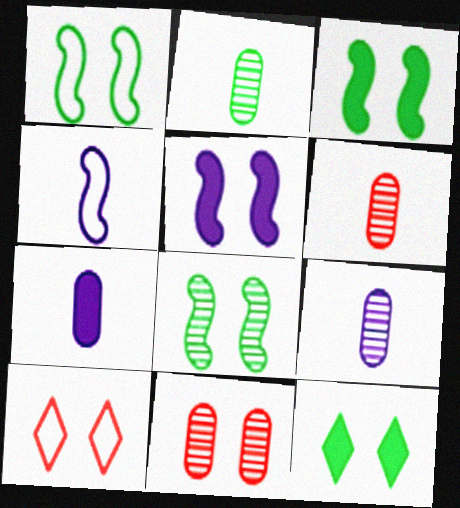[[1, 3, 8], 
[2, 6, 9]]